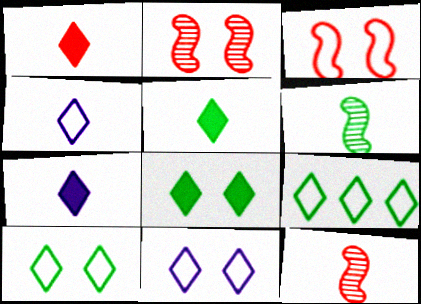[[1, 5, 7]]